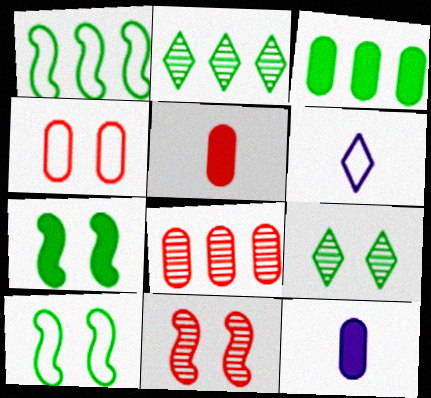[[1, 2, 3], 
[1, 4, 6], 
[3, 6, 11], 
[4, 5, 8], 
[6, 7, 8]]